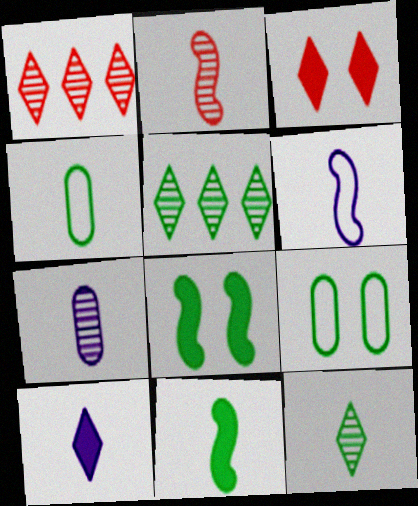[[2, 4, 10], 
[2, 6, 11], 
[2, 7, 12], 
[4, 5, 8], 
[4, 11, 12], 
[5, 9, 11], 
[6, 7, 10]]